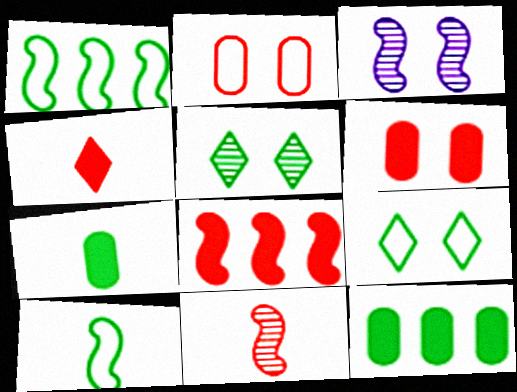[[1, 5, 7], 
[3, 6, 9], 
[3, 8, 10], 
[4, 6, 8], 
[5, 10, 12]]